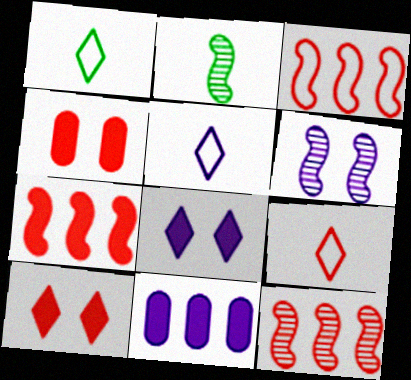[[1, 5, 9], 
[2, 6, 12], 
[3, 7, 12], 
[4, 9, 12], 
[5, 6, 11]]